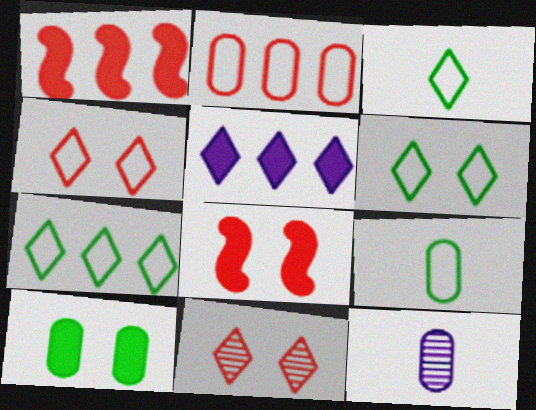[[1, 6, 12], 
[2, 10, 12], 
[3, 5, 11], 
[3, 6, 7], 
[7, 8, 12]]